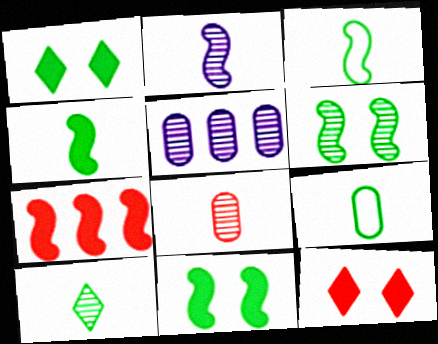[[2, 8, 10], 
[3, 5, 12], 
[4, 9, 10]]